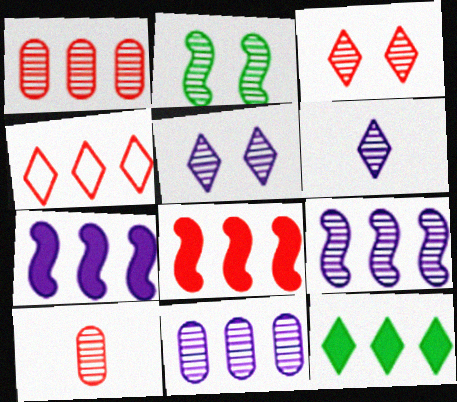[[1, 2, 6], 
[1, 4, 8]]